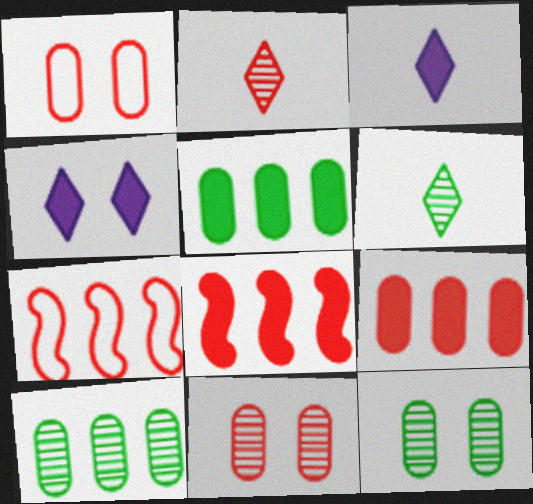[[1, 2, 8], 
[3, 7, 12]]